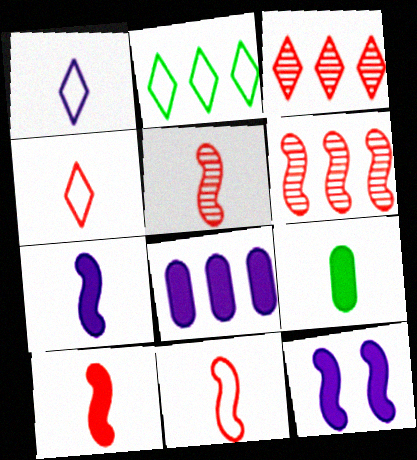[[1, 5, 9], 
[2, 6, 8], 
[5, 10, 11]]